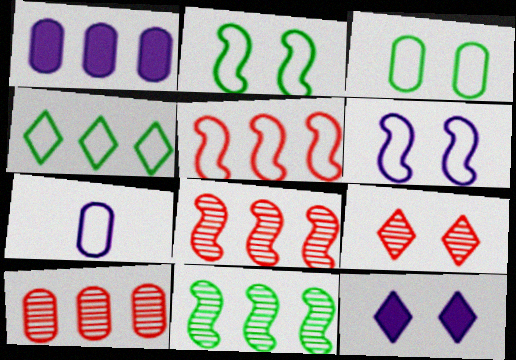[[1, 4, 8]]